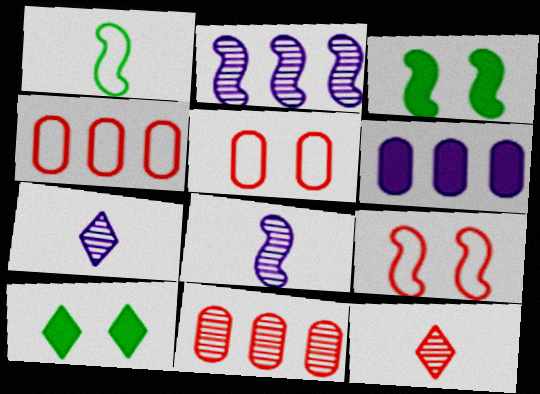[[3, 4, 7], 
[4, 8, 10]]